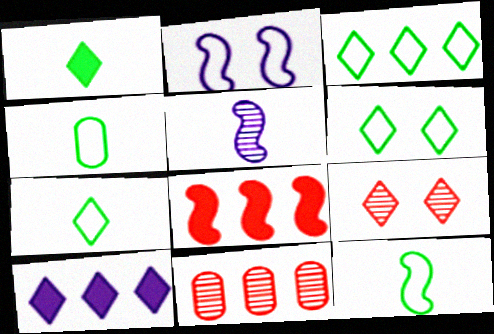[[1, 2, 11], 
[3, 6, 7], 
[4, 7, 12], 
[7, 9, 10]]